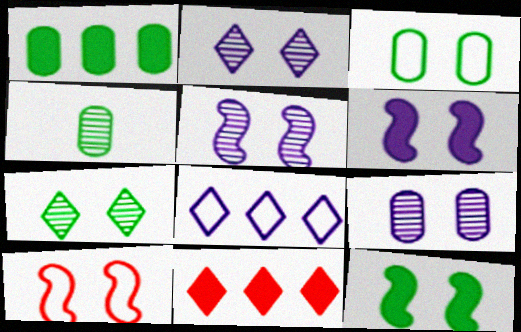[[1, 3, 4], 
[2, 5, 9], 
[3, 7, 12], 
[5, 10, 12]]